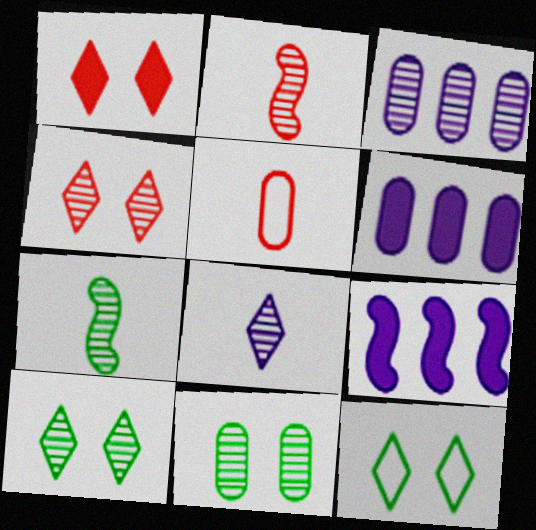[[2, 3, 10], 
[2, 6, 12], 
[3, 4, 7], 
[5, 6, 11], 
[5, 9, 10]]